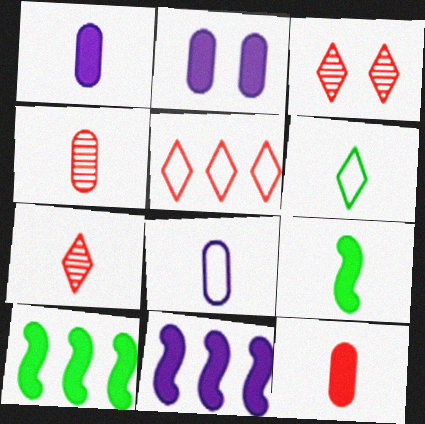[[3, 8, 10], 
[7, 8, 9]]